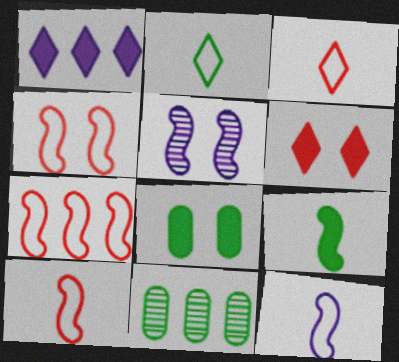[[1, 7, 11], 
[4, 7, 10], 
[5, 7, 9], 
[6, 11, 12]]